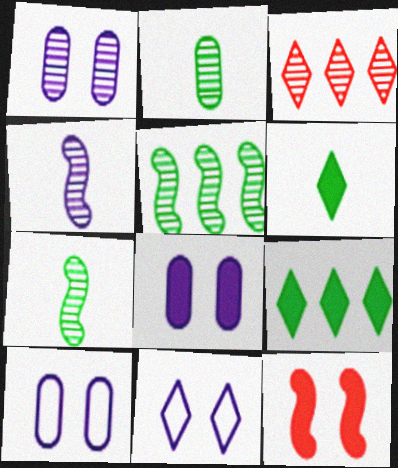[[1, 3, 7], 
[1, 8, 10], 
[3, 6, 11]]